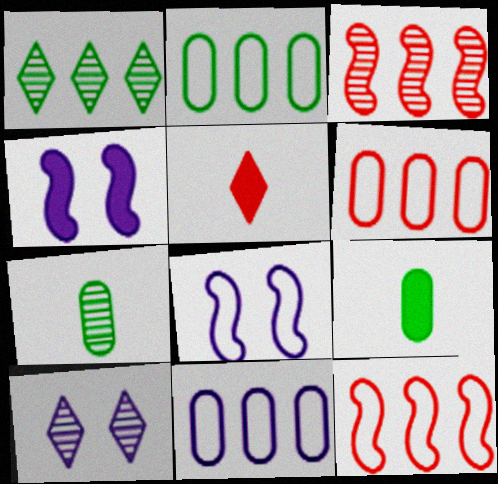[[2, 6, 11], 
[3, 7, 10], 
[9, 10, 12]]